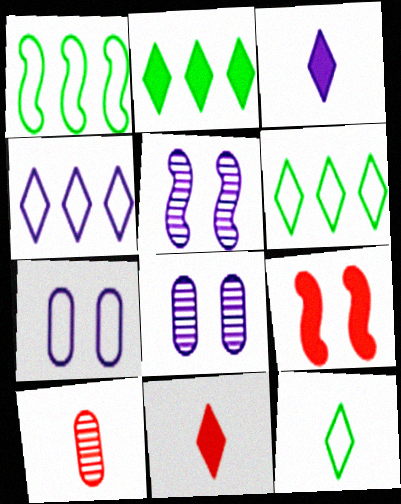[[1, 8, 11]]